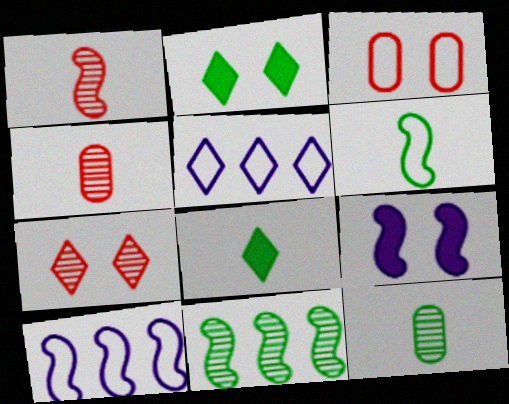[[2, 4, 10], 
[3, 5, 6], 
[5, 7, 8], 
[6, 8, 12]]